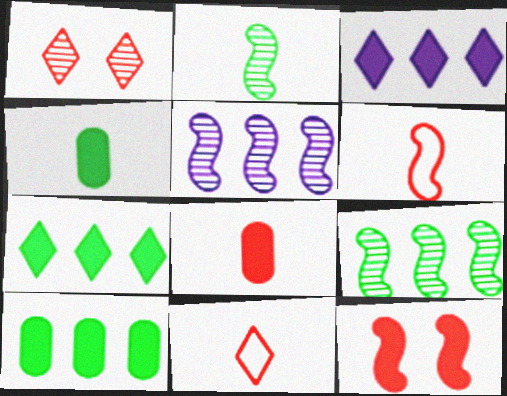[[3, 4, 12]]